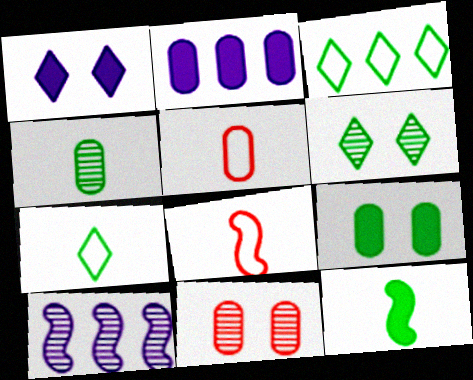[[2, 6, 8], 
[4, 7, 12]]